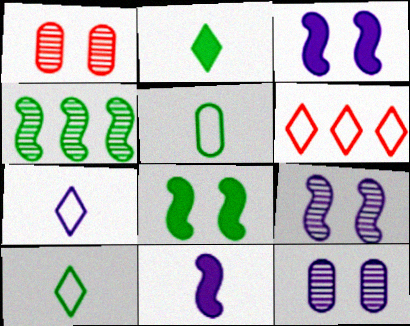[]